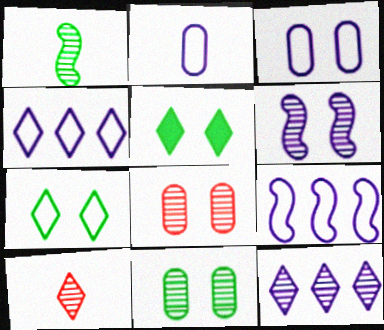[[1, 8, 12], 
[4, 5, 10]]